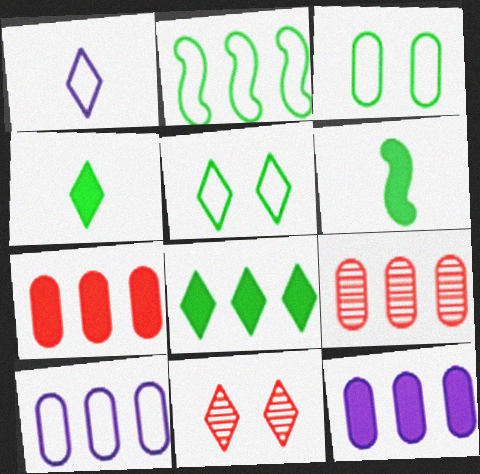[[1, 8, 11], 
[6, 10, 11]]